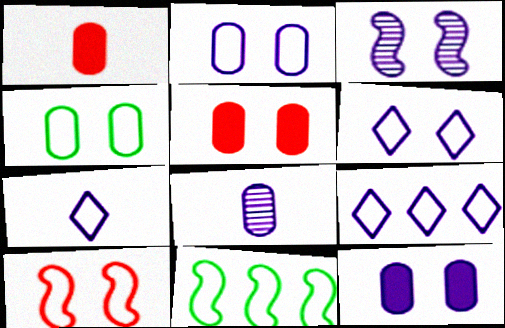[[3, 6, 12], 
[4, 6, 10], 
[6, 7, 9]]